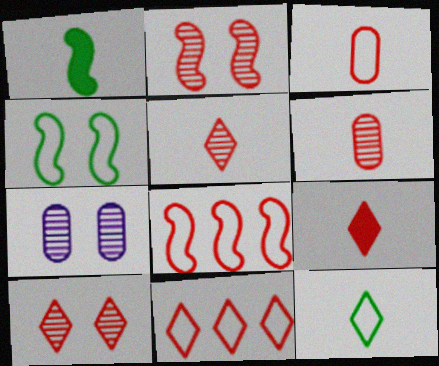[[1, 7, 11], 
[9, 10, 11]]